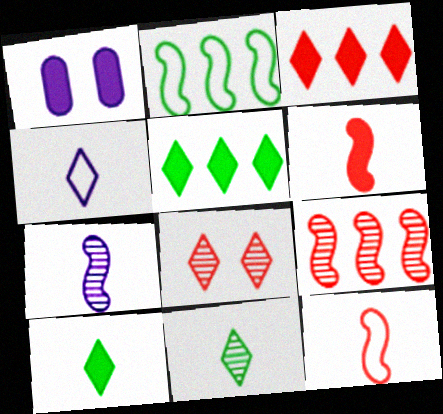[[1, 5, 6], 
[4, 5, 8]]